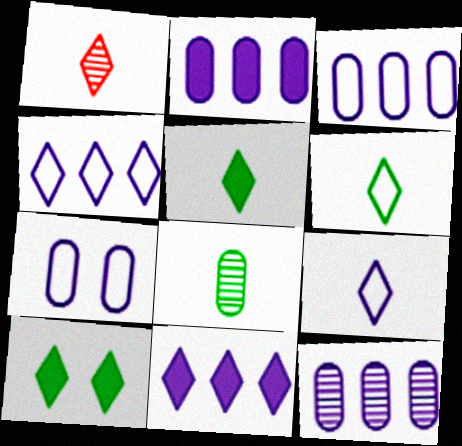[[1, 4, 10], 
[1, 5, 9], 
[2, 3, 12]]